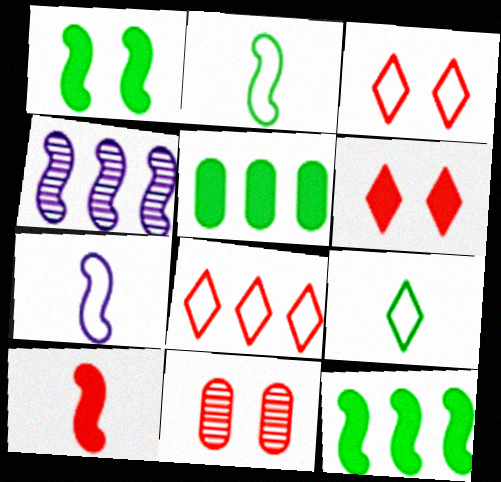[[4, 5, 8], 
[8, 10, 11]]